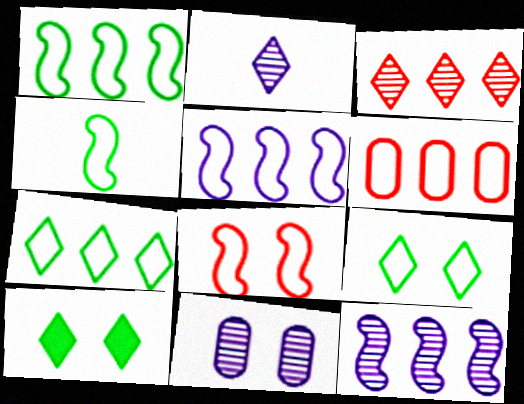[[2, 11, 12], 
[4, 5, 8], 
[5, 6, 7], 
[8, 10, 11]]